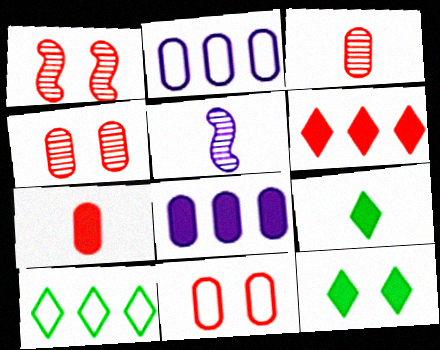[[1, 2, 9]]